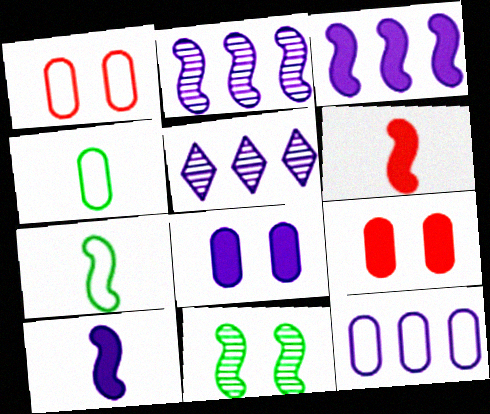[[1, 4, 12], 
[3, 5, 12], 
[5, 7, 9]]